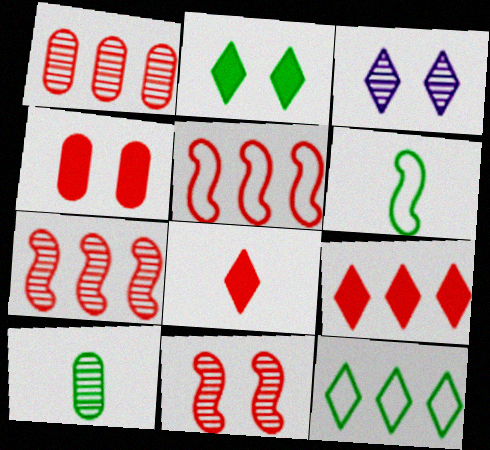[[1, 5, 9], 
[3, 7, 10], 
[3, 8, 12]]